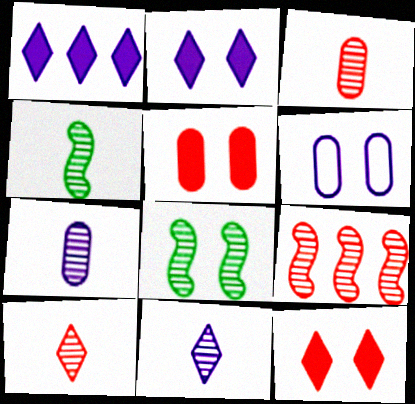[[3, 4, 11], 
[4, 7, 10], 
[6, 8, 12]]